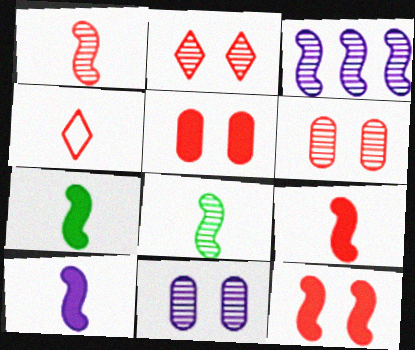[[7, 9, 10]]